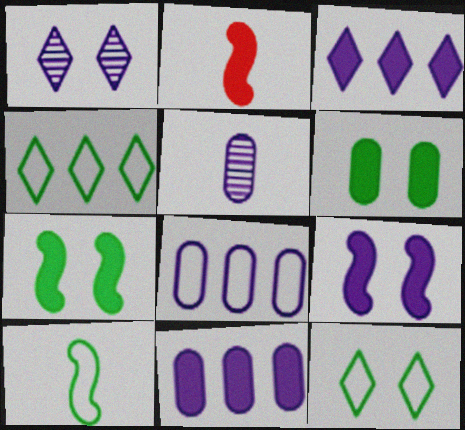[[2, 3, 6]]